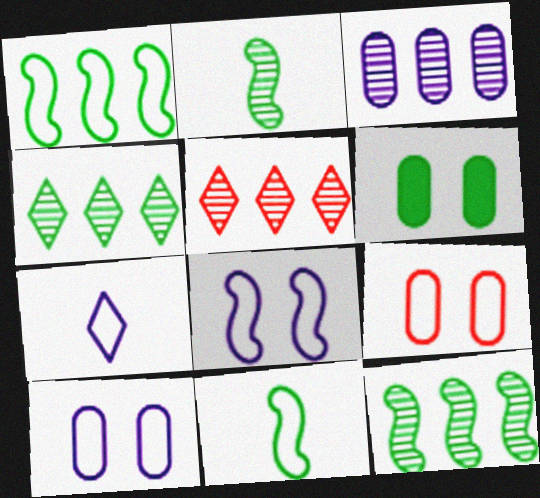[[1, 7, 9], 
[3, 5, 12], 
[4, 6, 11]]